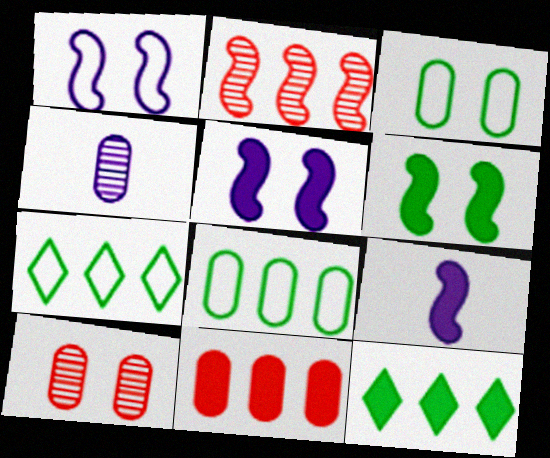[[3, 4, 11], 
[7, 9, 10]]